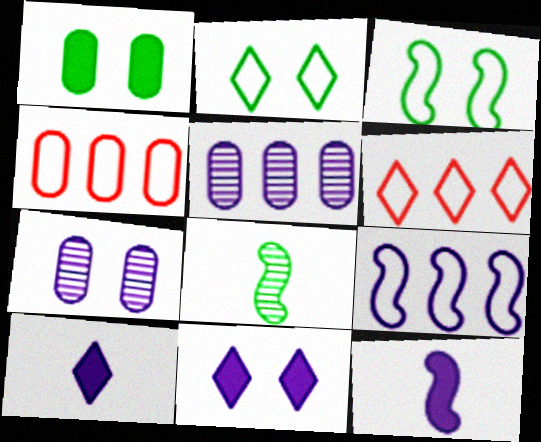[[4, 8, 11], 
[7, 9, 10]]